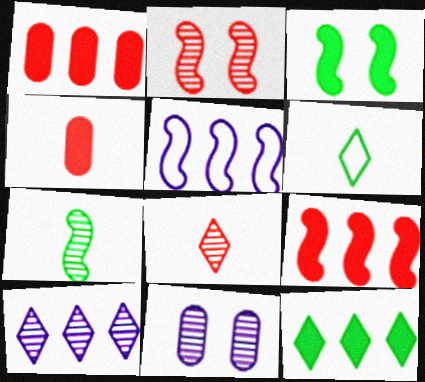[[6, 9, 11]]